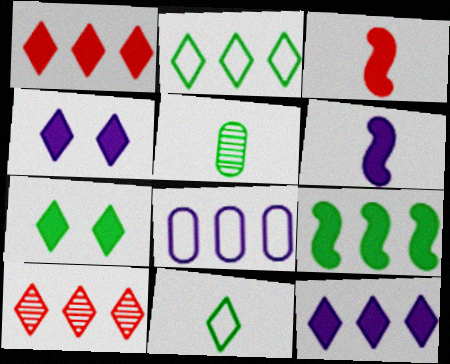[[2, 10, 12], 
[4, 10, 11], 
[8, 9, 10]]